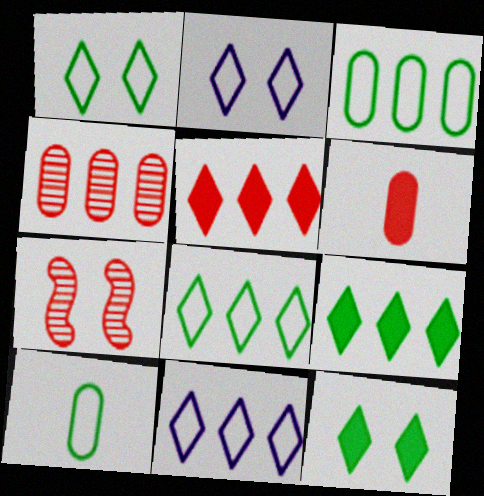[]